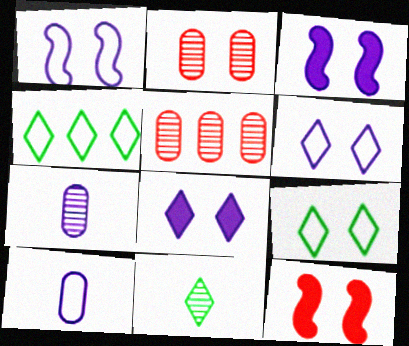[[2, 3, 9], 
[4, 7, 12]]